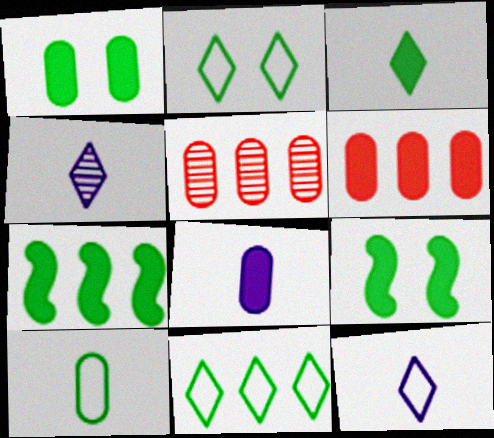[[1, 3, 7], 
[1, 6, 8], 
[5, 9, 12]]